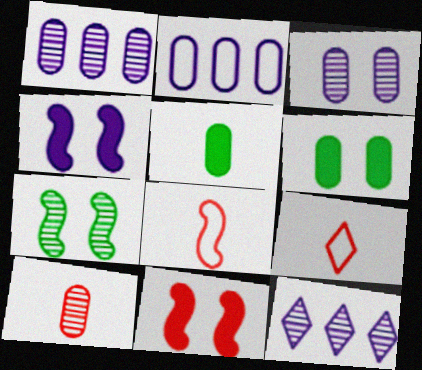[[2, 6, 10], 
[6, 8, 12], 
[7, 10, 12]]